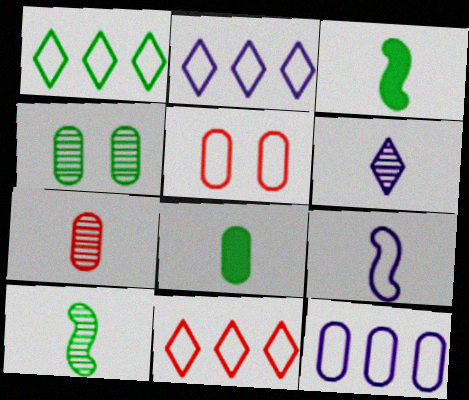[[1, 2, 11], 
[1, 3, 4], 
[1, 5, 9], 
[6, 7, 10]]